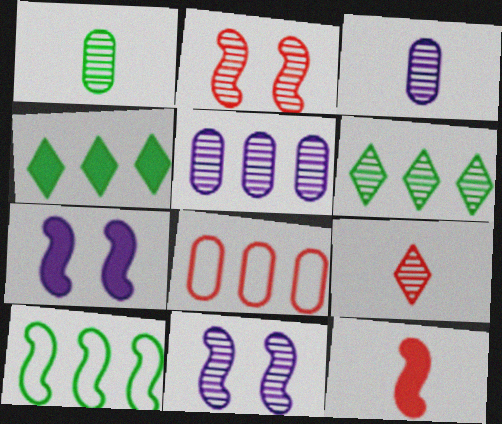[[2, 3, 6], 
[10, 11, 12]]